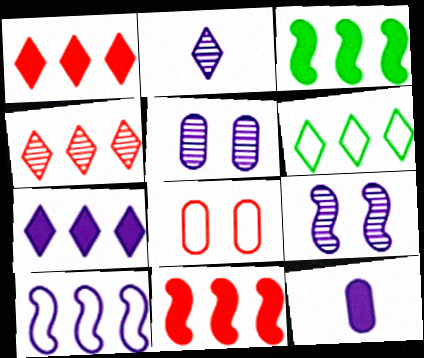[[2, 3, 8], 
[4, 6, 7]]